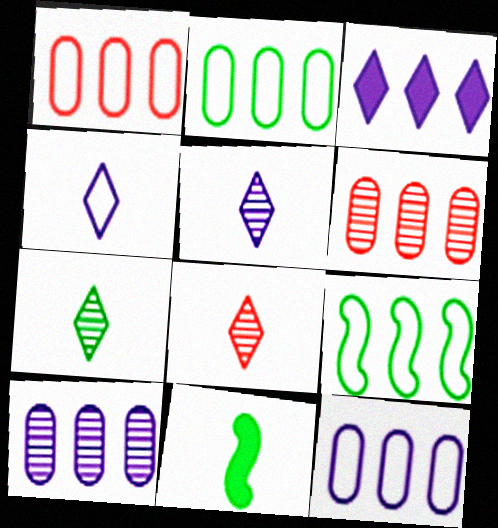[[1, 2, 12], 
[3, 6, 9], 
[5, 7, 8]]